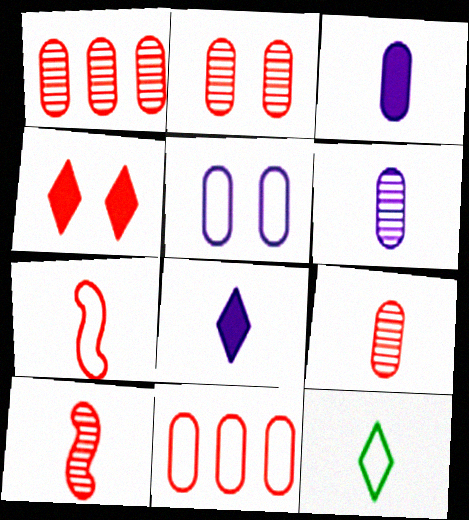[[1, 2, 9], 
[1, 4, 7], 
[3, 10, 12], 
[4, 10, 11]]